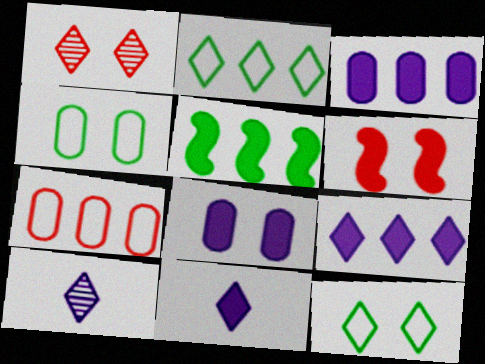[[1, 2, 11]]